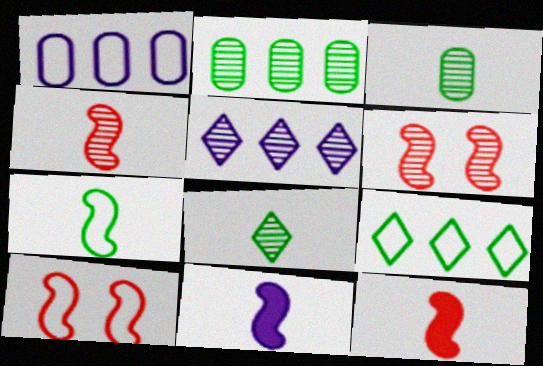[[3, 5, 6], 
[4, 7, 11]]